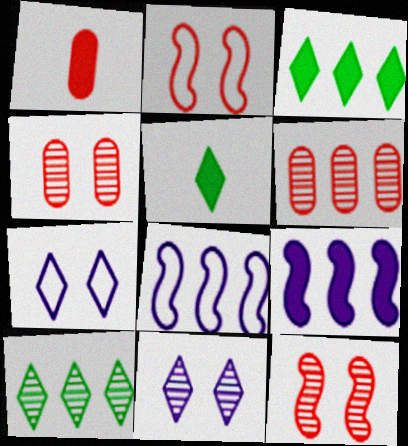[[3, 6, 8], 
[4, 5, 8]]